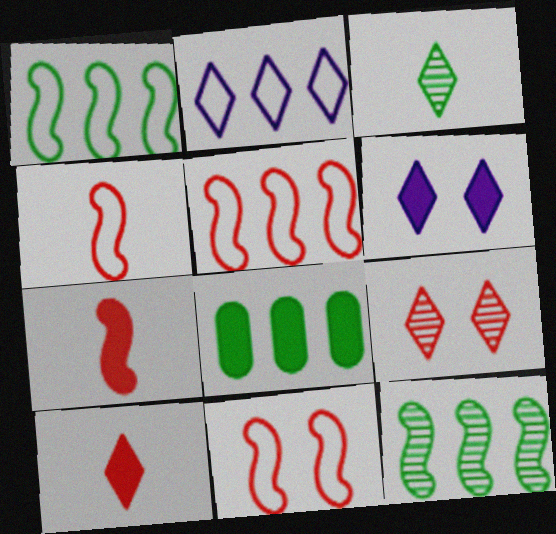[[4, 5, 11], 
[6, 7, 8]]